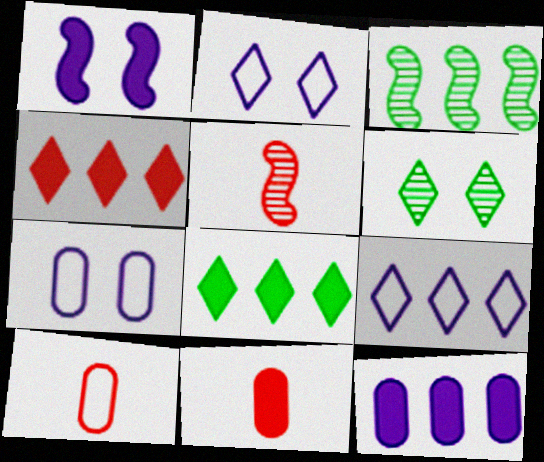[[1, 8, 11], 
[2, 3, 11], 
[5, 7, 8]]